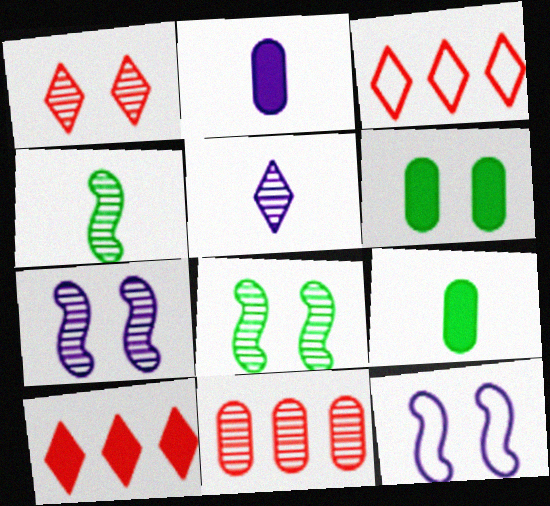[[1, 6, 12], 
[2, 3, 8], 
[3, 7, 9], 
[5, 8, 11]]